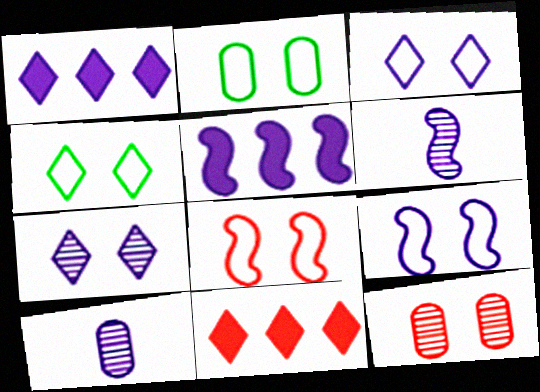[[1, 9, 10], 
[2, 3, 8], 
[2, 6, 11], 
[3, 5, 10], 
[5, 6, 9]]